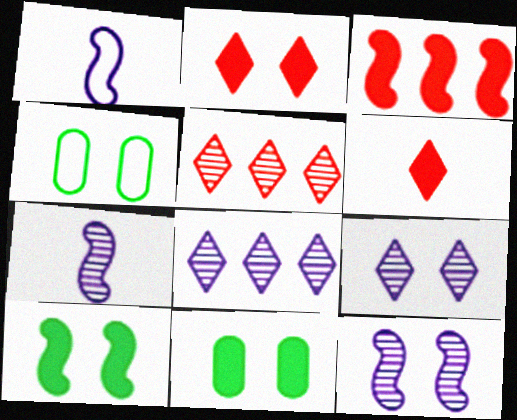[[1, 5, 11], 
[2, 4, 12]]